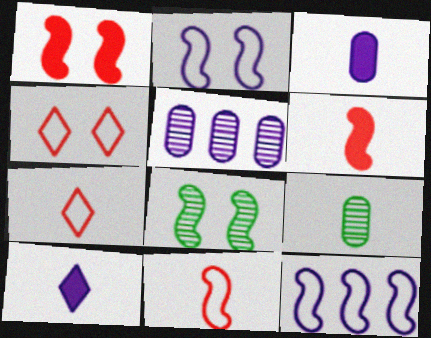[[1, 2, 8], 
[2, 5, 10], 
[6, 8, 12], 
[9, 10, 11]]